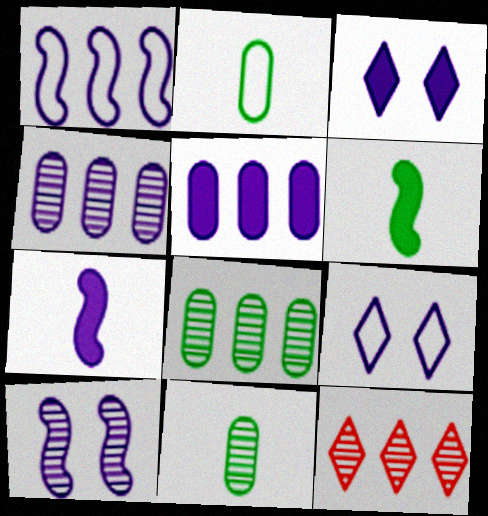[[1, 7, 10], 
[3, 5, 7], 
[4, 7, 9], 
[10, 11, 12]]